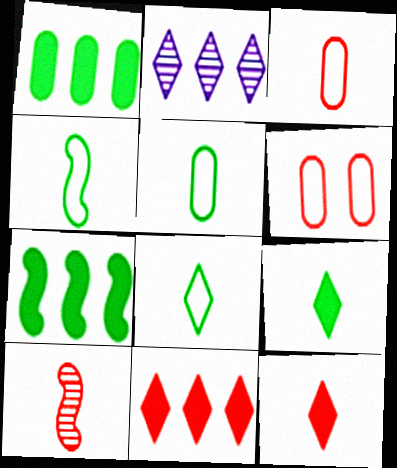[[3, 10, 12], 
[4, 5, 8], 
[6, 10, 11]]